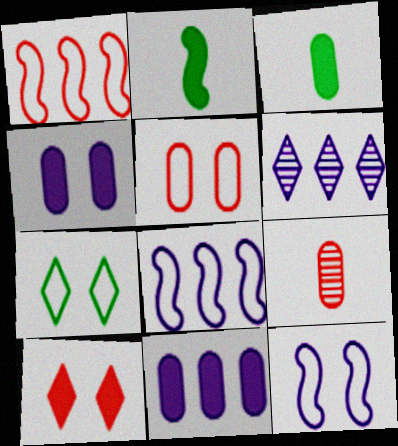[[1, 9, 10], 
[2, 5, 6], 
[2, 10, 11], 
[5, 7, 12], 
[6, 8, 11]]